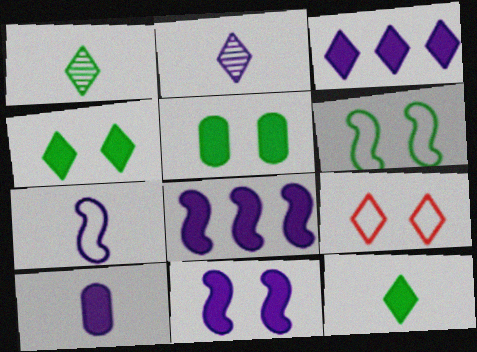[[1, 3, 9], 
[2, 7, 10], 
[3, 10, 11]]